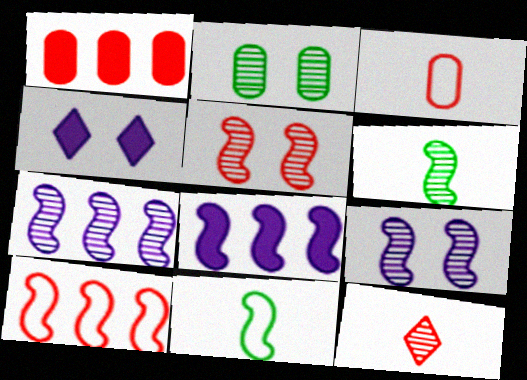[[2, 7, 12], 
[5, 6, 7], 
[5, 8, 11]]